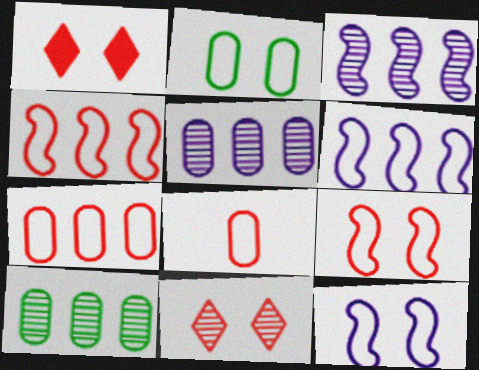[]